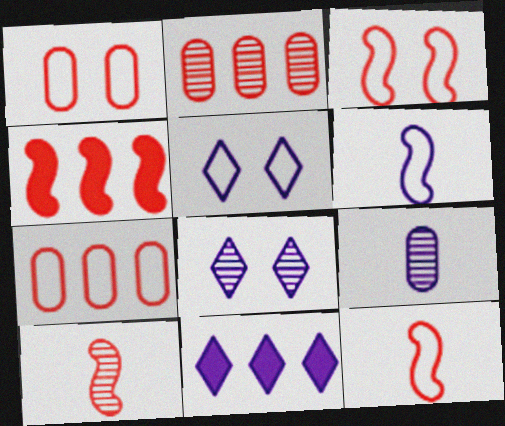[[3, 4, 10]]